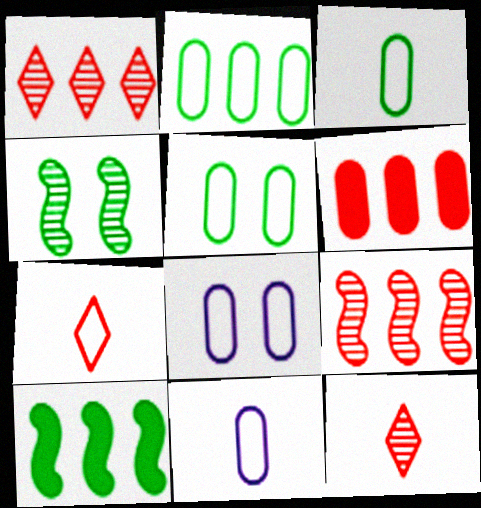[[2, 3, 5], 
[8, 10, 12]]